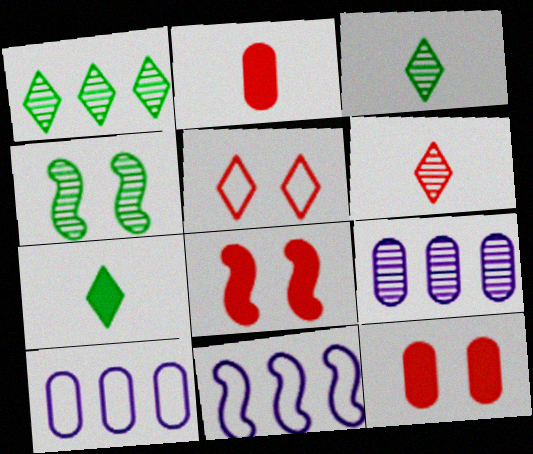[[3, 8, 10], 
[3, 11, 12], 
[4, 6, 9]]